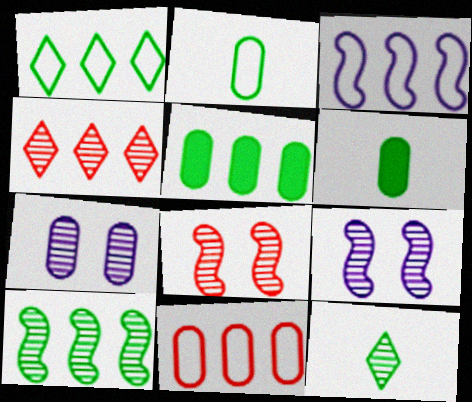[[1, 3, 11], 
[1, 5, 10], 
[3, 4, 5], 
[6, 7, 11]]